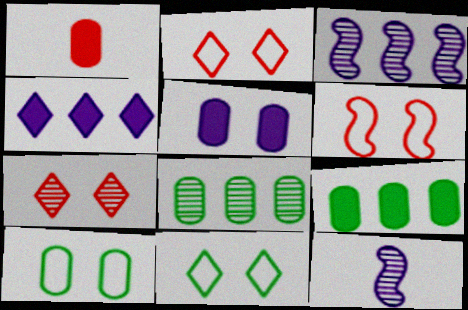[[1, 3, 11], 
[1, 5, 9], 
[2, 9, 12], 
[7, 8, 12]]